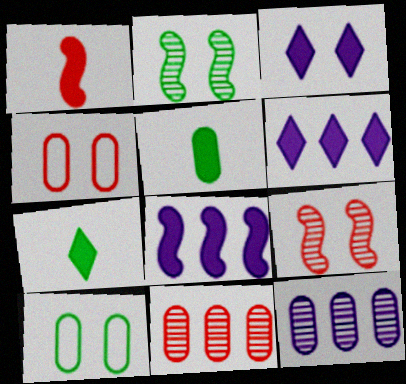[[2, 3, 4], 
[3, 9, 10], 
[4, 5, 12]]